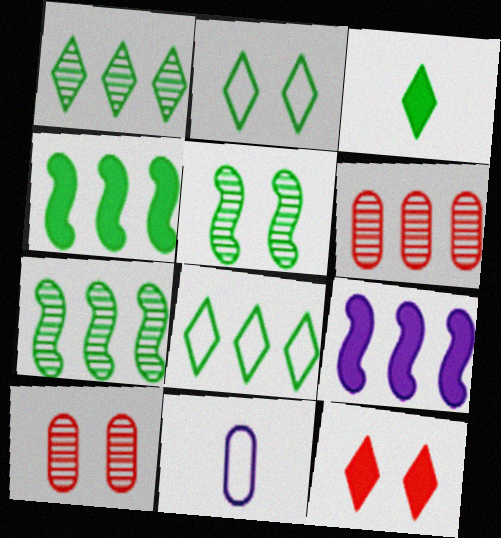[[1, 2, 3], 
[6, 8, 9], 
[7, 11, 12]]